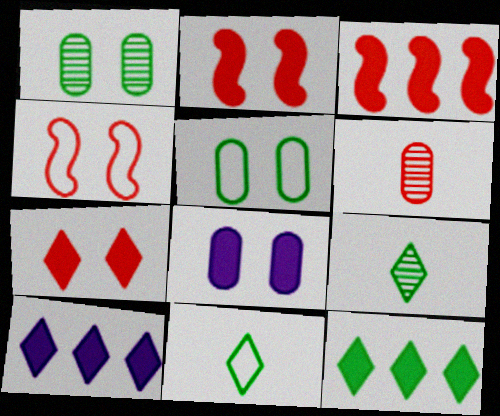[]